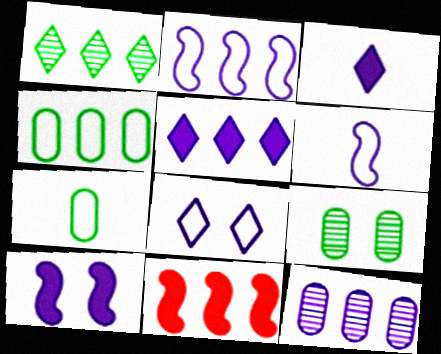[[2, 5, 12]]